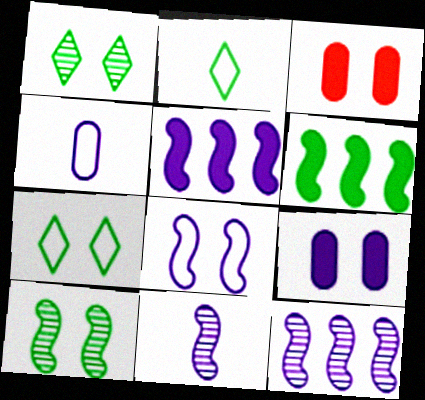[[1, 3, 8], 
[2, 3, 12], 
[5, 8, 11]]